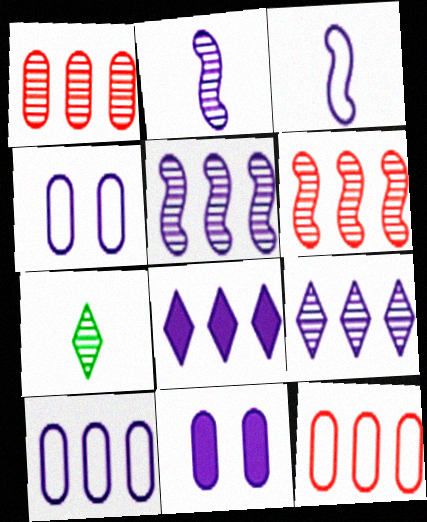[[2, 4, 8], 
[3, 9, 11], 
[5, 8, 10]]